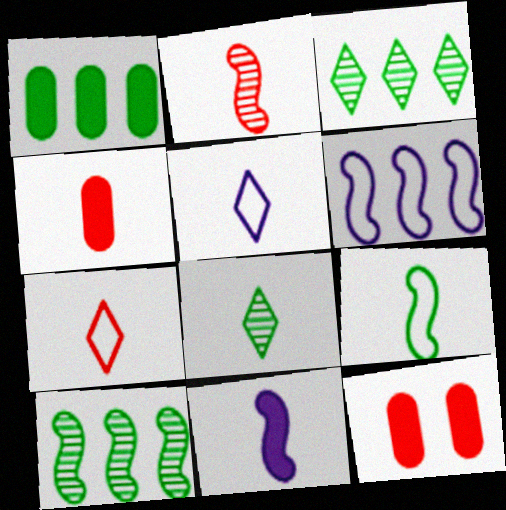[[2, 4, 7], 
[2, 9, 11], 
[5, 10, 12], 
[6, 8, 12]]